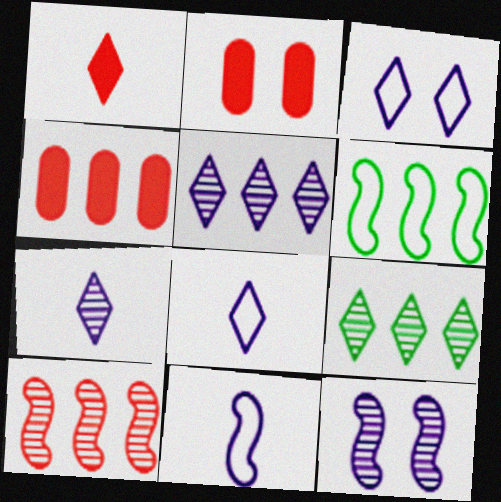[[1, 3, 9], 
[2, 6, 7], 
[2, 9, 11], 
[4, 5, 6]]